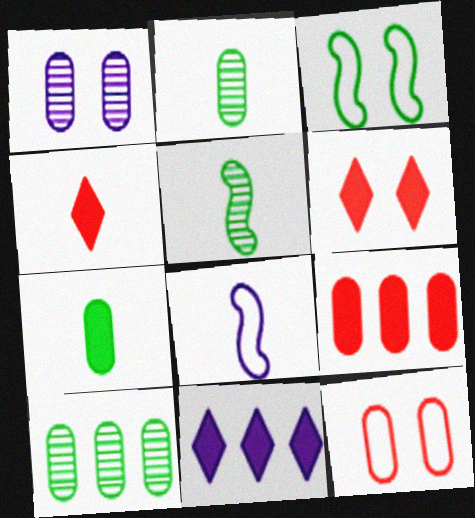[[1, 3, 6], 
[1, 8, 11], 
[2, 4, 8], 
[5, 11, 12], 
[6, 8, 10]]